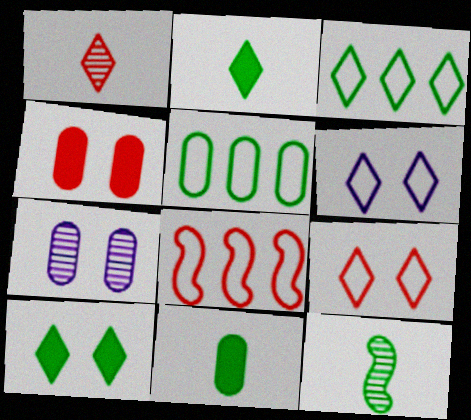[[1, 4, 8], 
[2, 7, 8], 
[5, 10, 12]]